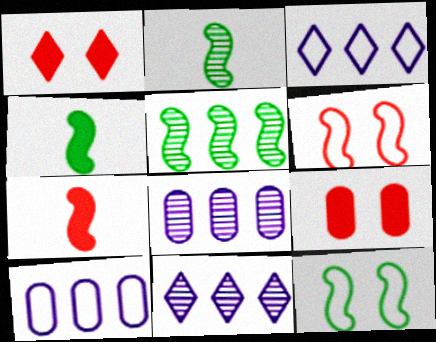[[1, 2, 10], 
[2, 3, 9], 
[4, 5, 12]]